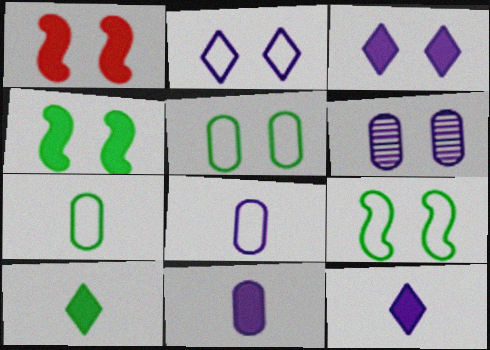[]